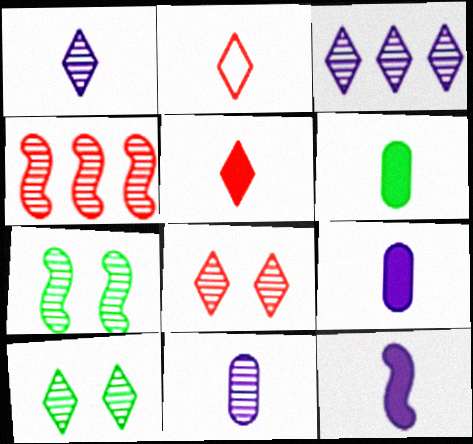[[4, 10, 11], 
[5, 6, 12]]